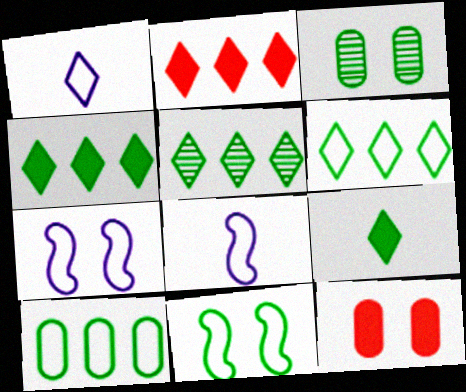[[2, 3, 8], 
[4, 5, 6], 
[5, 8, 12]]